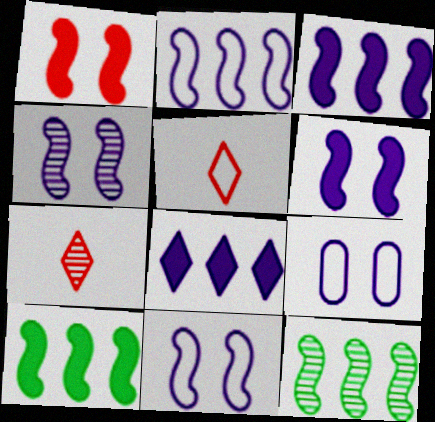[[4, 6, 11], 
[7, 9, 10]]